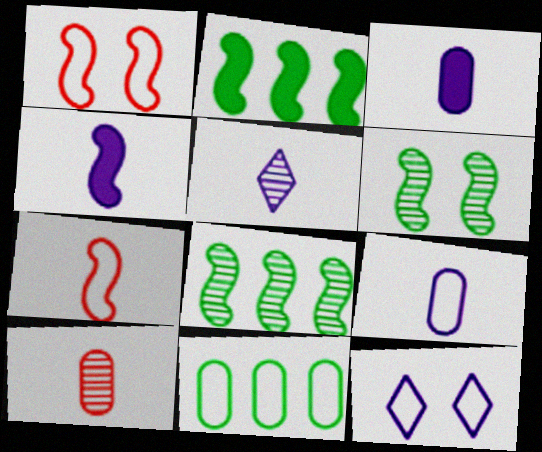[[1, 4, 8], 
[2, 10, 12], 
[4, 5, 9], 
[7, 11, 12]]